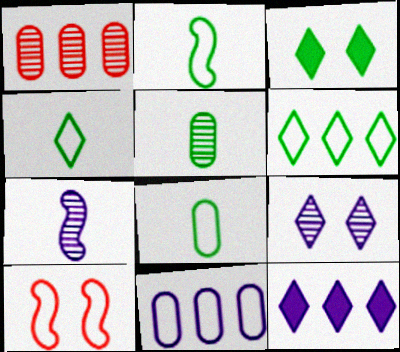[[2, 4, 8], 
[4, 10, 11], 
[5, 10, 12]]